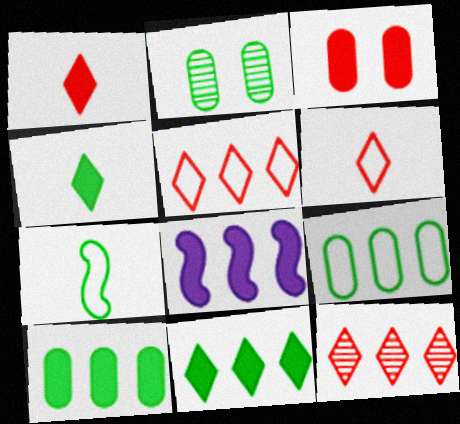[[2, 6, 8], 
[2, 7, 11], 
[3, 4, 8], 
[8, 9, 12]]